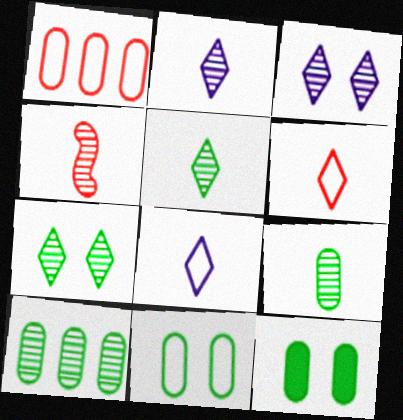[[2, 4, 9], 
[3, 4, 10]]